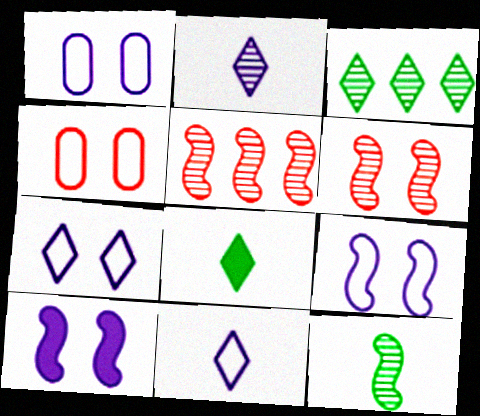[[1, 5, 8], 
[1, 7, 9]]